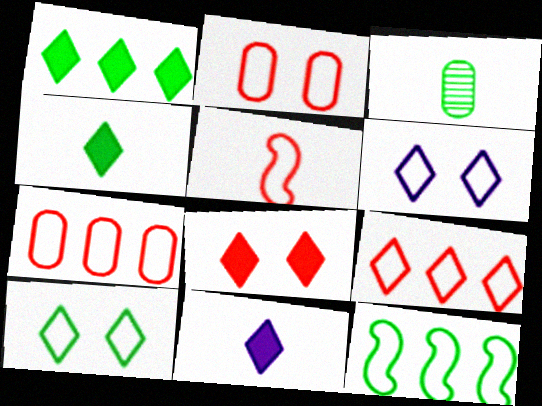[[1, 8, 11], 
[2, 5, 9], 
[3, 5, 11]]